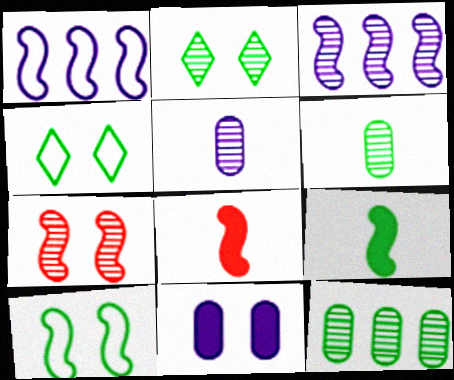[[1, 7, 9], 
[3, 8, 10], 
[4, 7, 11], 
[4, 9, 12]]